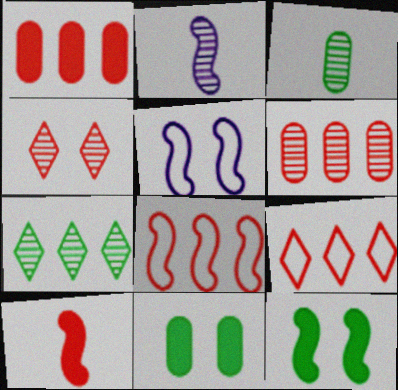[[2, 8, 12], 
[2, 9, 11], 
[4, 5, 11]]